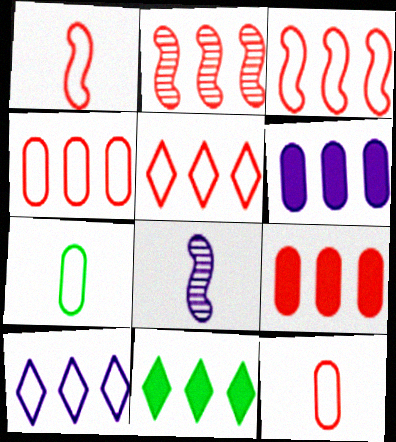[[2, 5, 9], 
[3, 4, 5]]